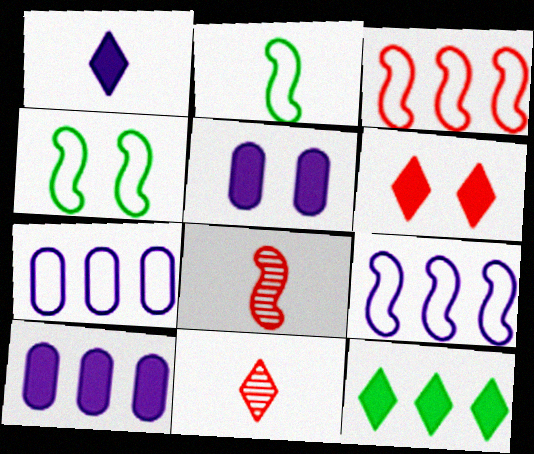[[1, 6, 12], 
[4, 10, 11]]